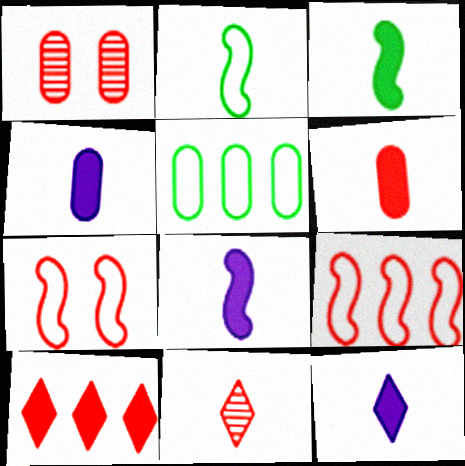[[1, 4, 5], 
[2, 4, 11], 
[3, 6, 12], 
[4, 8, 12]]